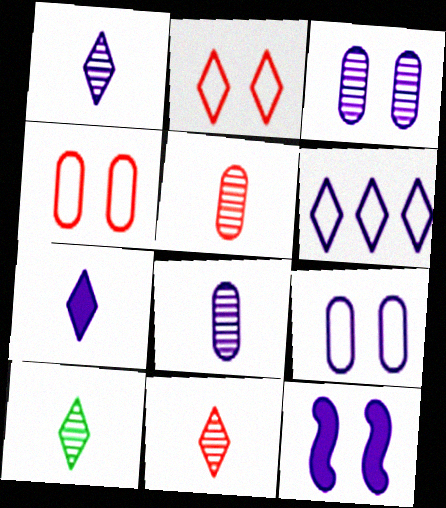[[1, 10, 11], 
[6, 8, 12]]